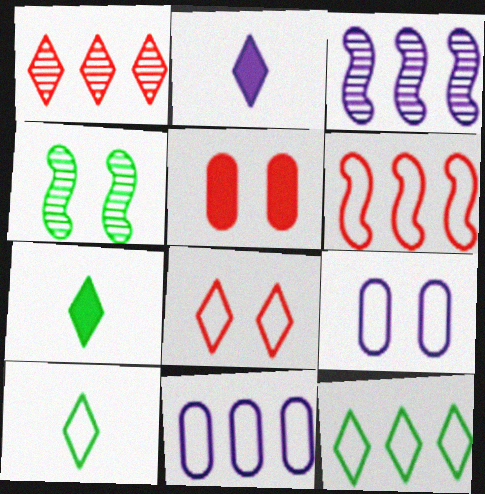[[2, 3, 9], 
[3, 5, 10], 
[6, 9, 10], 
[6, 11, 12]]